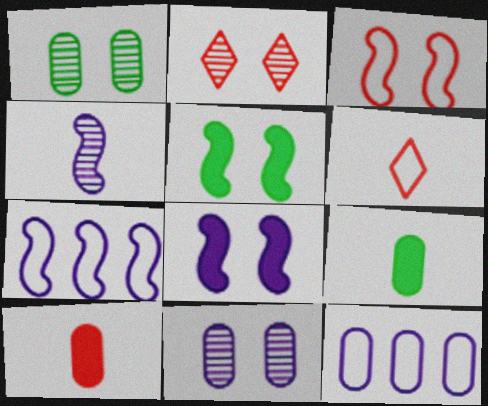[[1, 10, 12], 
[2, 7, 9], 
[4, 6, 9], 
[4, 7, 8]]